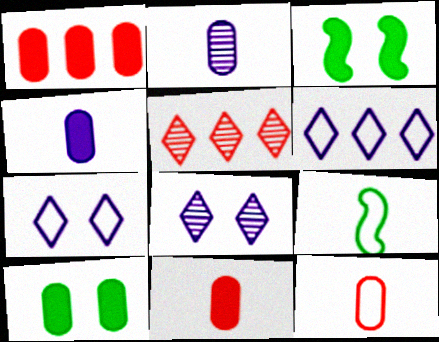[[1, 4, 10], 
[1, 8, 9]]